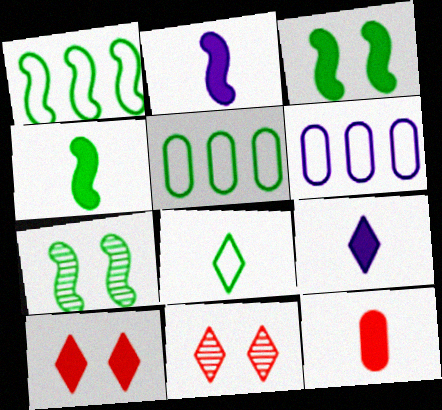[[1, 4, 7], 
[2, 5, 11], 
[4, 6, 11], 
[4, 9, 12]]